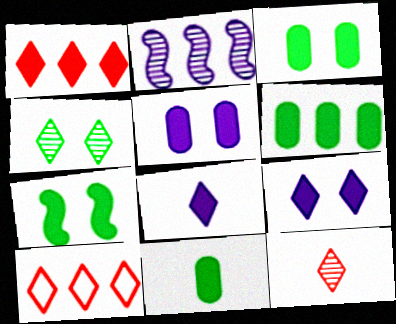[[2, 6, 10], 
[3, 6, 11], 
[4, 8, 10]]